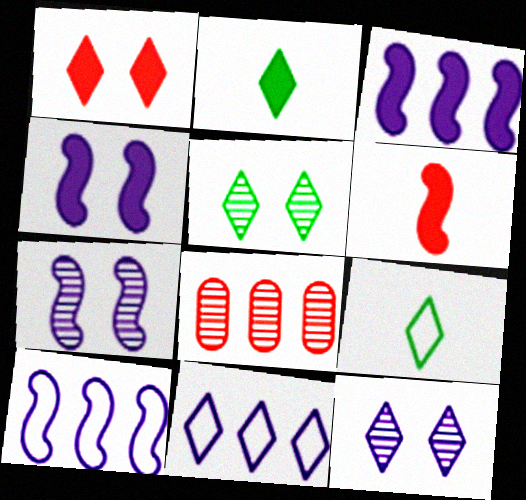[[4, 8, 9]]